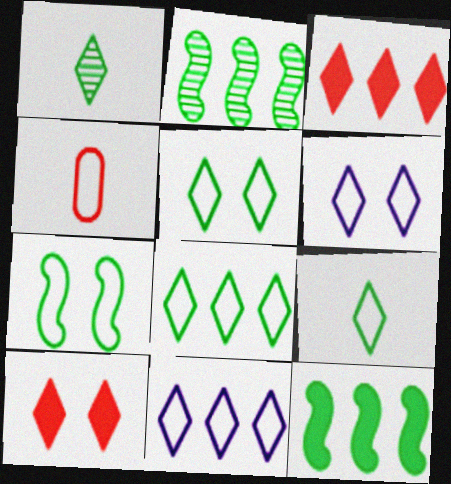[[1, 3, 6], 
[1, 10, 11], 
[4, 7, 11], 
[5, 8, 9]]